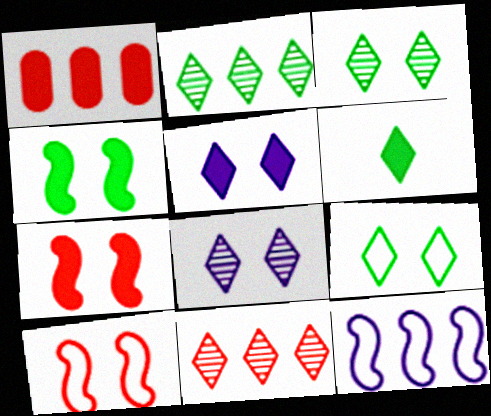[[1, 2, 12], 
[2, 6, 9]]